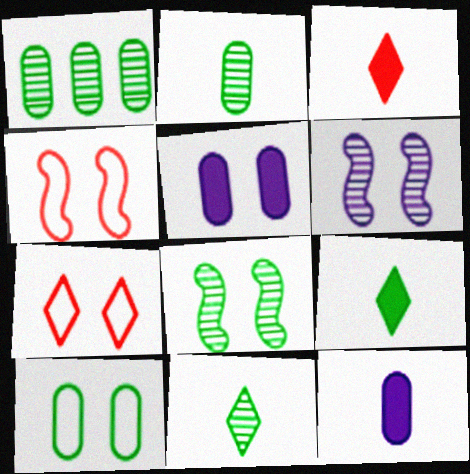[[1, 8, 11], 
[5, 7, 8]]